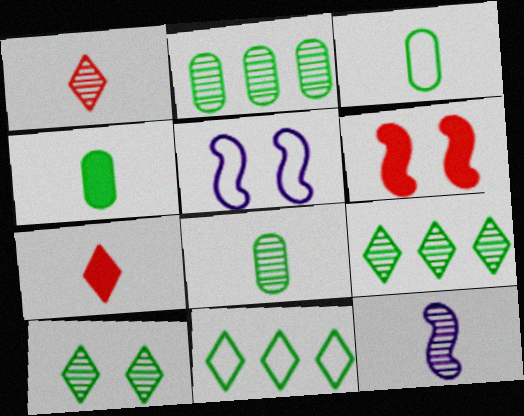[[1, 8, 12], 
[2, 5, 7], 
[3, 4, 8], 
[3, 7, 12]]